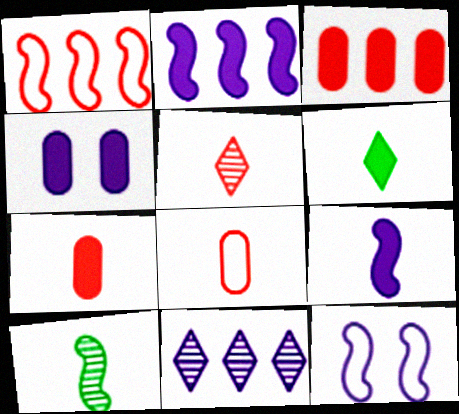[[6, 7, 9]]